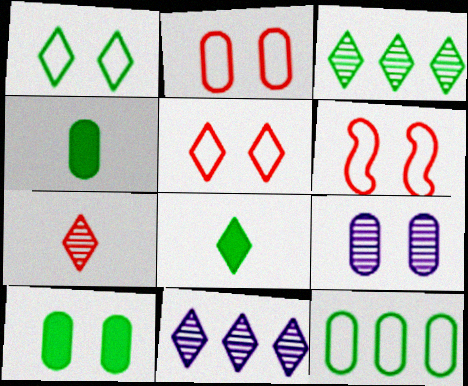[[1, 3, 8], 
[2, 5, 6], 
[2, 9, 10], 
[4, 6, 11], 
[5, 8, 11]]